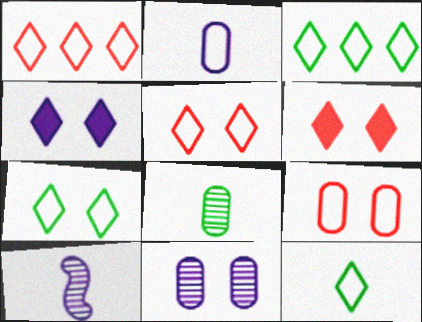[[3, 7, 12]]